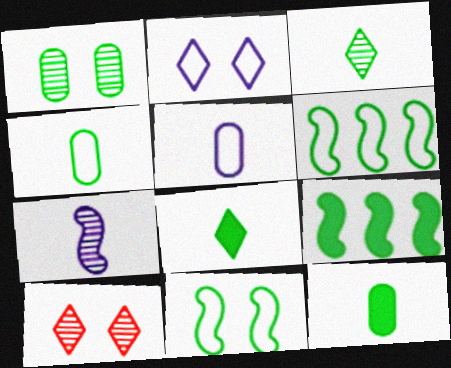[[1, 6, 8], 
[5, 9, 10]]